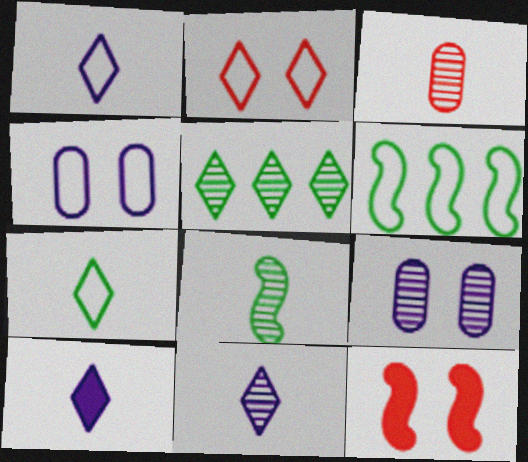[[1, 10, 11], 
[2, 5, 10], 
[3, 8, 11]]